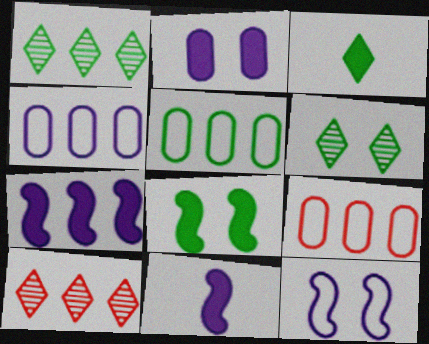[[1, 7, 9], 
[4, 5, 9], 
[5, 7, 10], 
[6, 9, 11]]